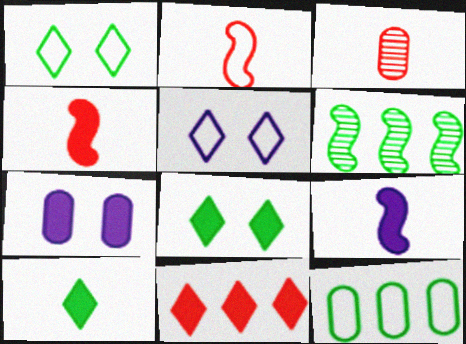[[2, 5, 12], 
[3, 7, 12]]